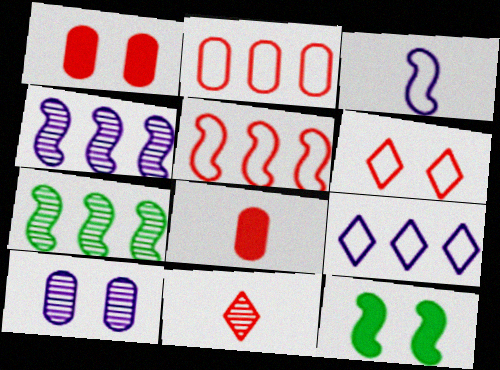[[1, 5, 11], 
[6, 10, 12], 
[7, 10, 11]]